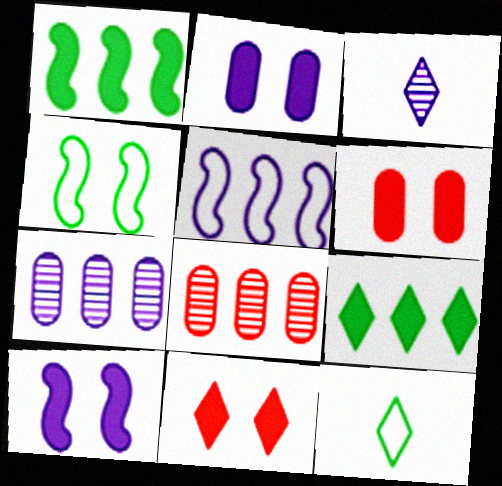[[2, 3, 5], 
[5, 8, 9], 
[8, 10, 12]]